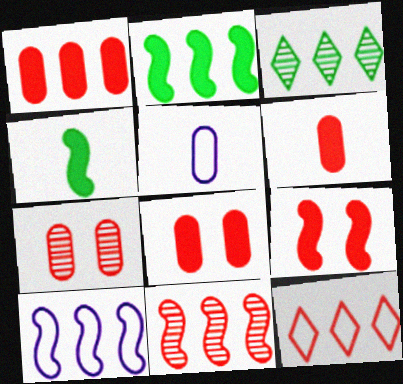[[1, 3, 10], 
[1, 6, 8], 
[1, 11, 12], 
[2, 10, 11], 
[3, 5, 9]]